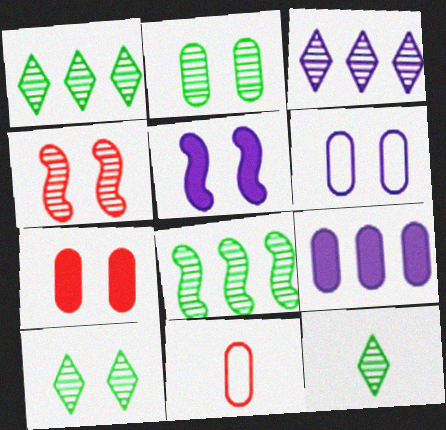[[1, 5, 11], 
[1, 10, 12], 
[2, 6, 7], 
[2, 8, 12], 
[2, 9, 11]]